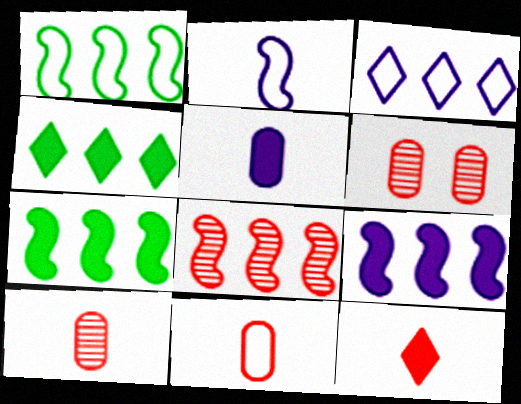[[1, 8, 9], 
[2, 4, 6]]